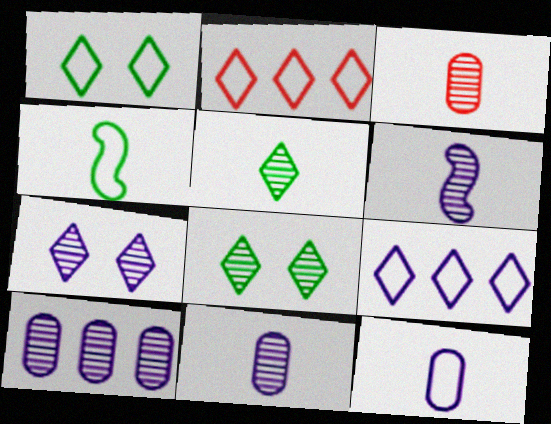[[3, 5, 6], 
[6, 7, 10]]